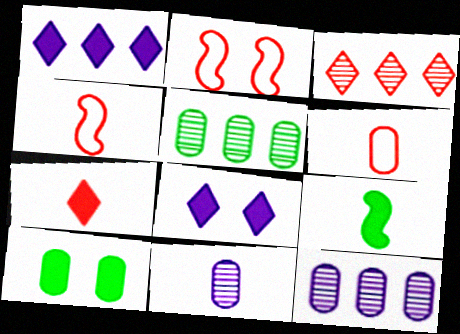[[4, 5, 8], 
[6, 10, 12]]